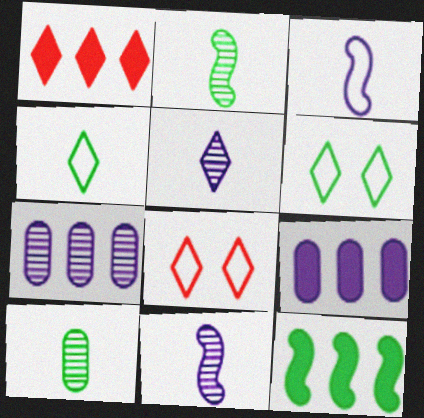[[1, 5, 6], 
[1, 9, 12], 
[2, 8, 9], 
[6, 10, 12]]